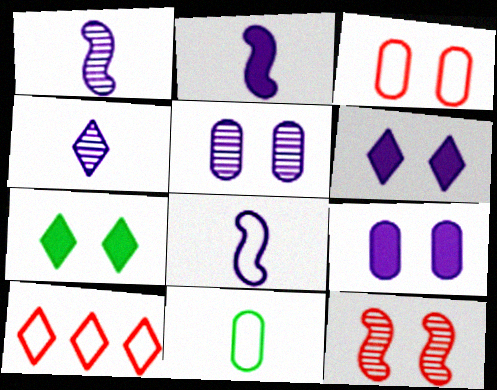[[1, 2, 8], 
[4, 7, 10]]